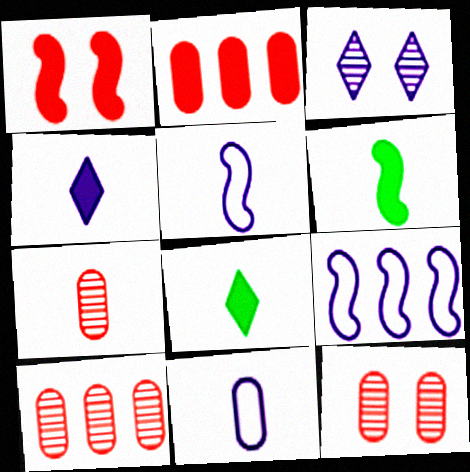[[5, 7, 8], 
[7, 10, 12], 
[8, 9, 12]]